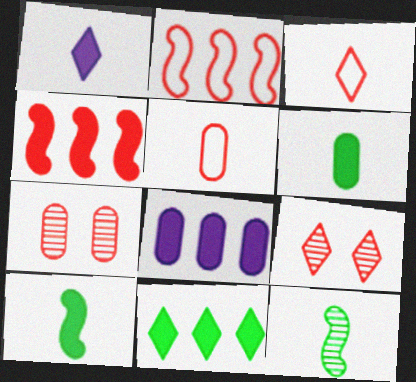[[1, 5, 12], 
[3, 4, 7], 
[4, 5, 9], 
[4, 8, 11]]